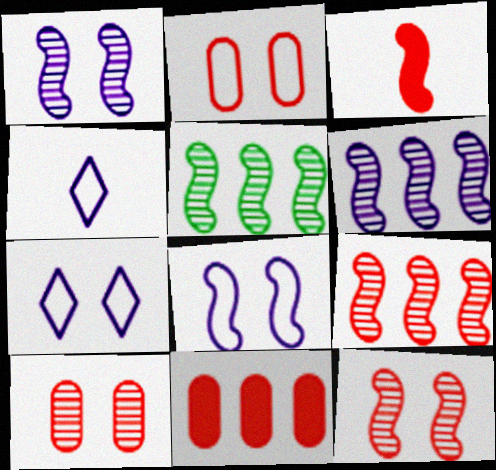[[3, 5, 8], 
[5, 6, 9]]